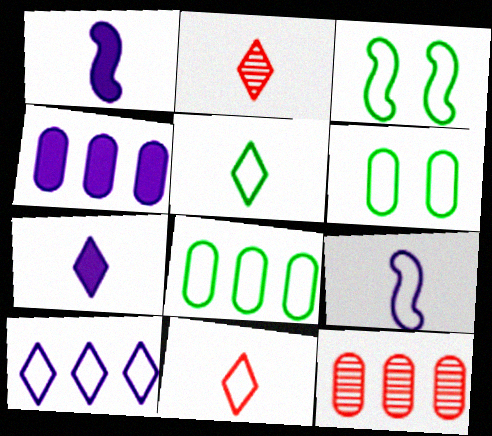[[2, 3, 4], 
[2, 5, 7], 
[3, 5, 8], 
[3, 7, 12], 
[4, 8, 12]]